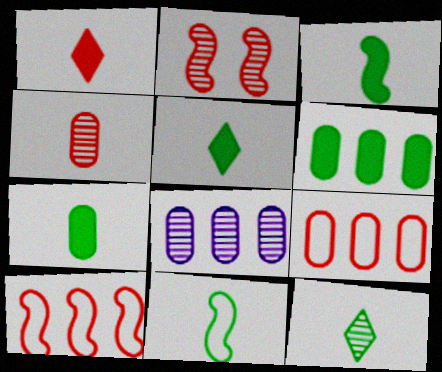[[1, 2, 9], 
[2, 8, 12], 
[3, 5, 7], 
[6, 8, 9], 
[7, 11, 12]]